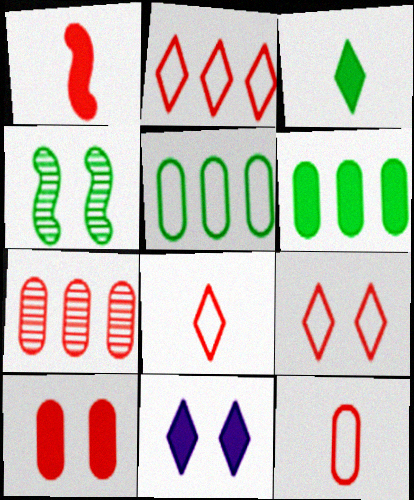[[1, 6, 11], 
[1, 7, 9], 
[2, 8, 9], 
[3, 4, 5], 
[7, 10, 12]]